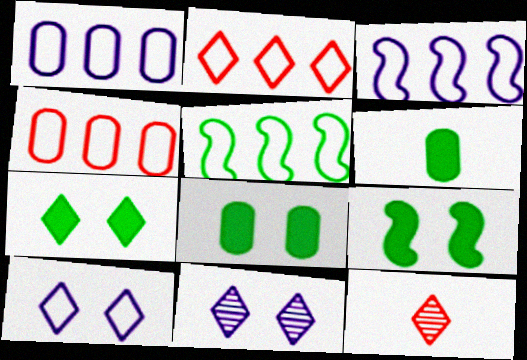[[1, 2, 5], 
[1, 9, 12], 
[3, 8, 12], 
[7, 8, 9]]